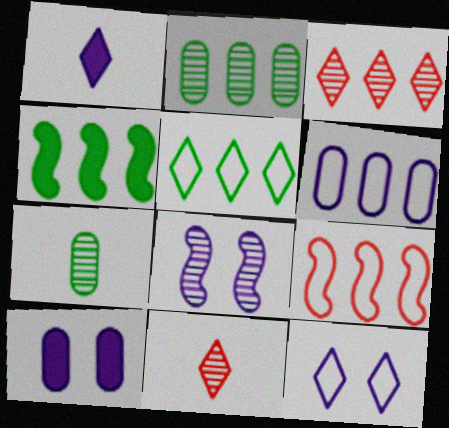[[1, 6, 8], 
[2, 4, 5], 
[2, 8, 11], 
[3, 4, 6], 
[3, 7, 8], 
[5, 6, 9], 
[8, 10, 12]]